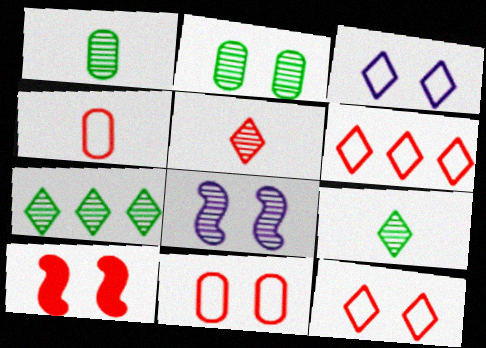[[2, 3, 10]]